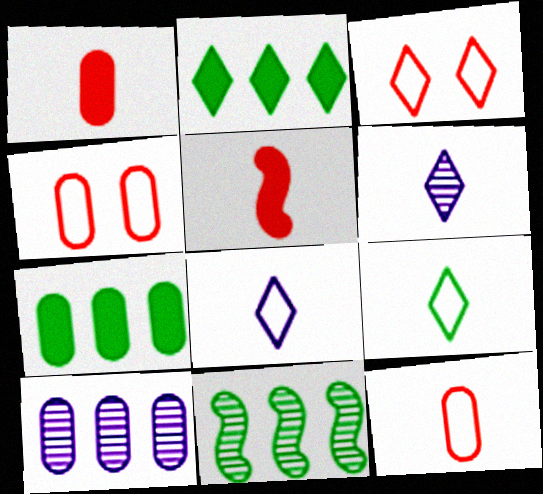[[2, 3, 6]]